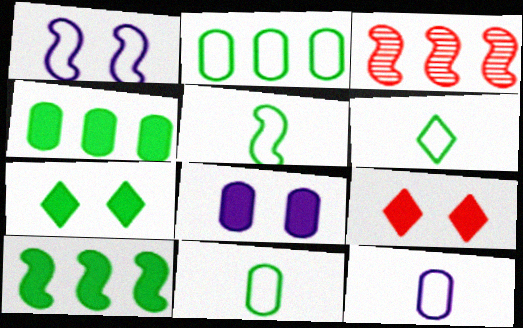[[3, 6, 8], 
[3, 7, 12], 
[5, 6, 11]]